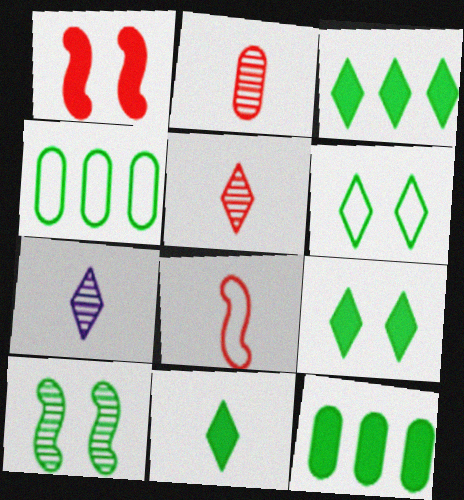[[1, 4, 7], 
[3, 9, 11], 
[4, 10, 11]]